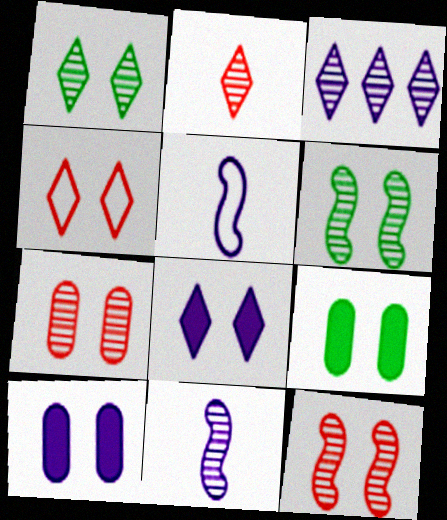[[1, 2, 3], 
[1, 4, 8], 
[3, 5, 10], 
[4, 6, 10]]